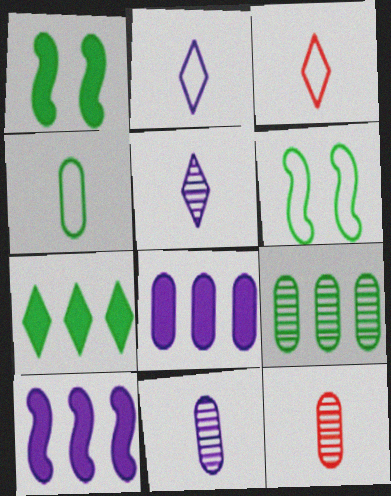[]